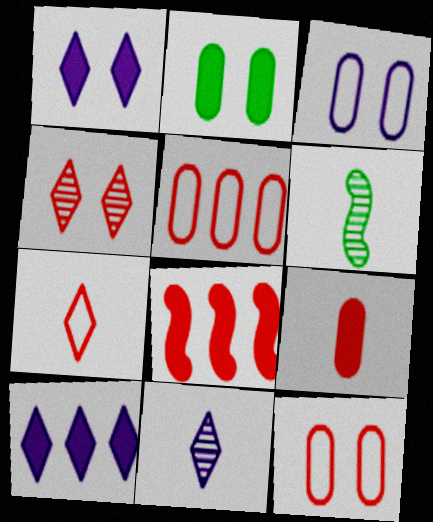[[1, 5, 6], 
[6, 10, 12]]